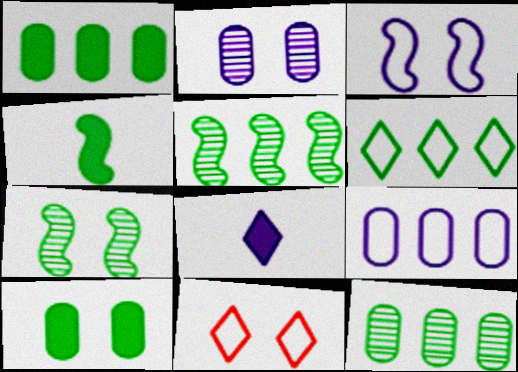[[1, 5, 6]]